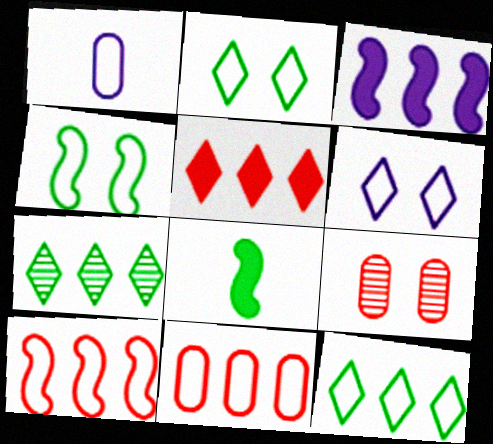[[1, 2, 10], 
[3, 7, 11]]